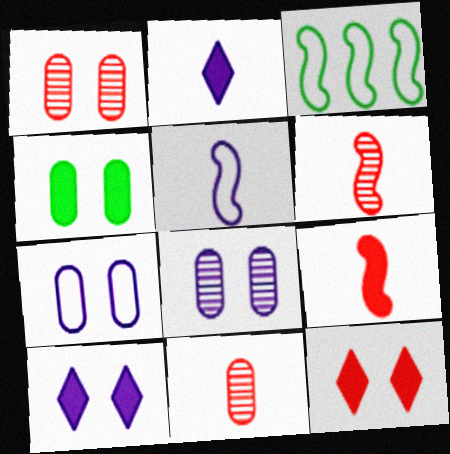[[1, 2, 3], 
[1, 4, 7], 
[3, 10, 11]]